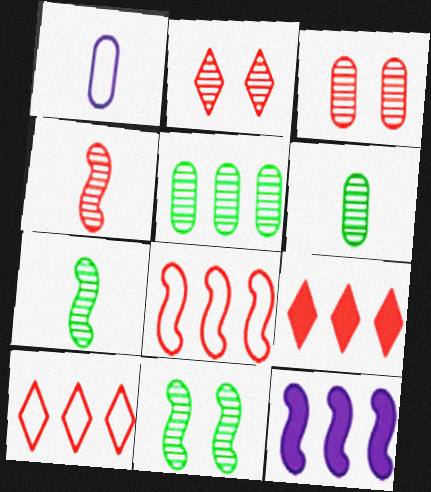[[1, 9, 11], 
[5, 10, 12]]